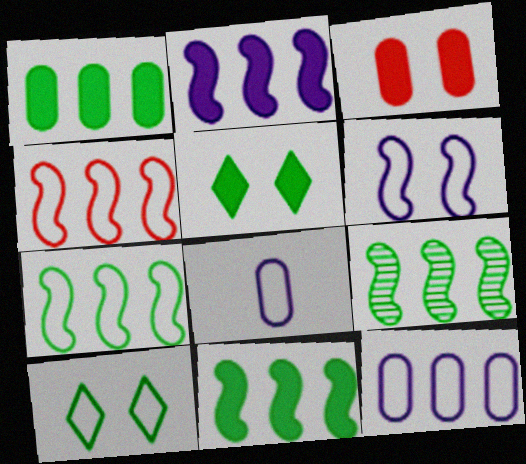[[2, 4, 9], 
[4, 8, 10], 
[7, 9, 11]]